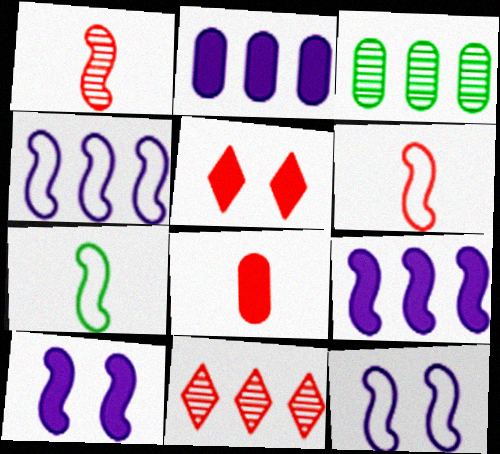[]